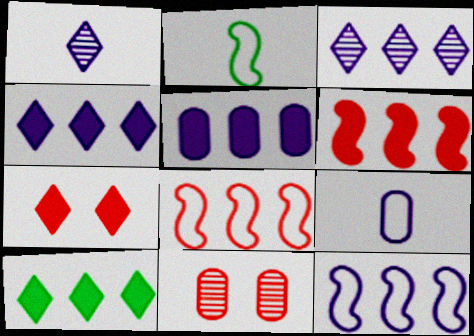[[2, 4, 11], 
[3, 5, 12], 
[5, 6, 10]]